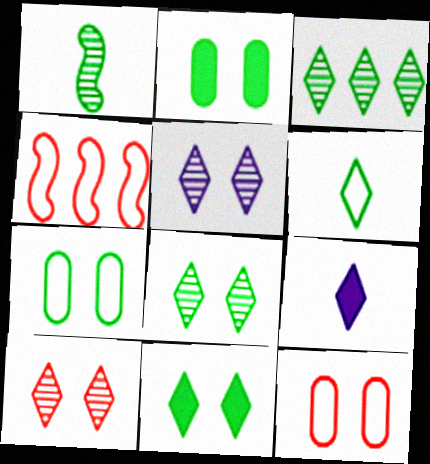[[3, 6, 11], 
[5, 8, 10]]